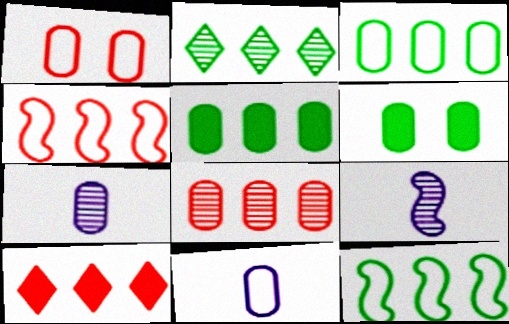[[1, 3, 11], 
[1, 5, 7], 
[2, 5, 12], 
[4, 8, 10], 
[6, 8, 11]]